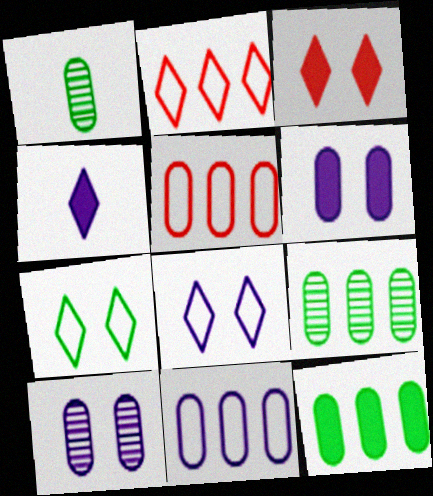[[1, 5, 6]]